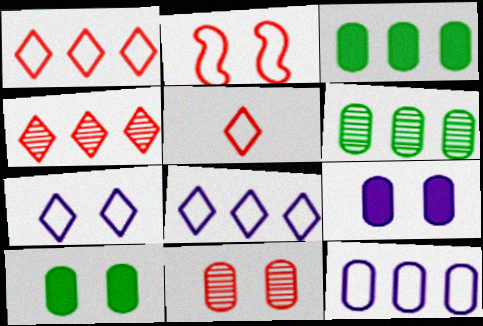[]